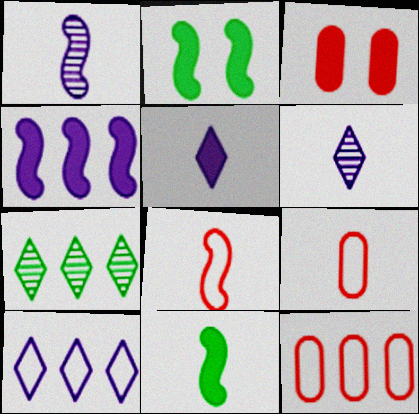[[1, 8, 11], 
[2, 6, 12], 
[4, 7, 12], 
[6, 9, 11]]